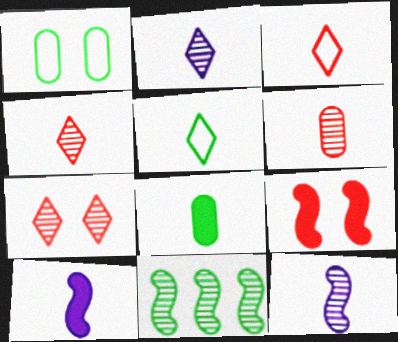[[3, 8, 12], 
[5, 6, 10]]